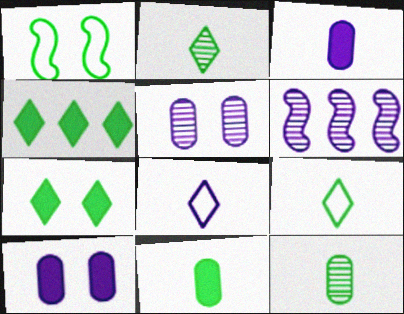[[1, 4, 12], 
[6, 8, 10]]